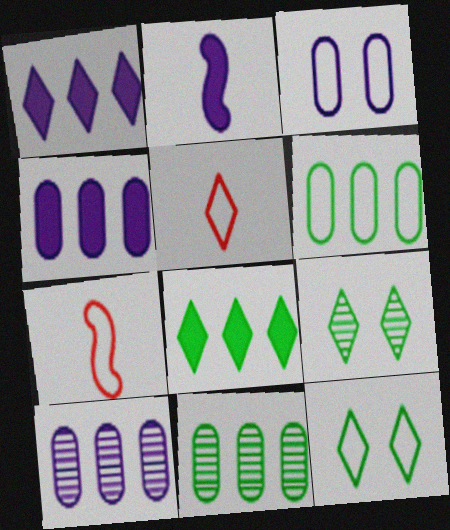[[1, 5, 9], 
[4, 7, 9]]